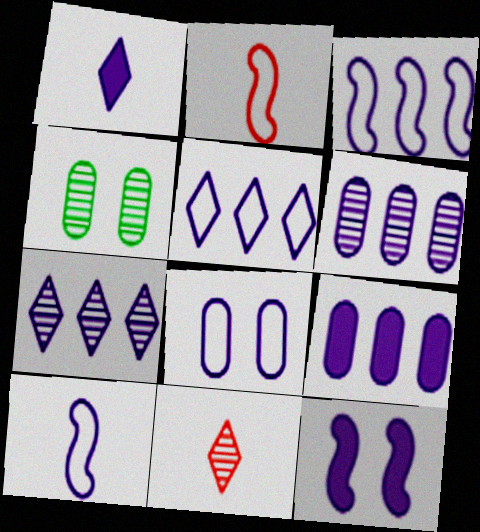[[1, 9, 12], 
[3, 7, 9], 
[5, 8, 10]]